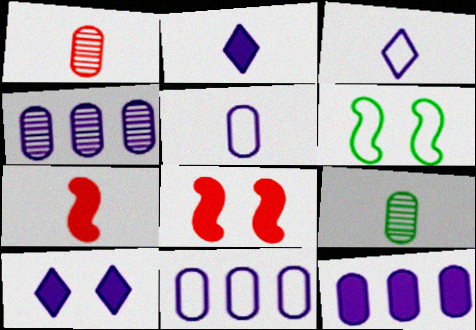[[3, 7, 9], 
[4, 11, 12]]